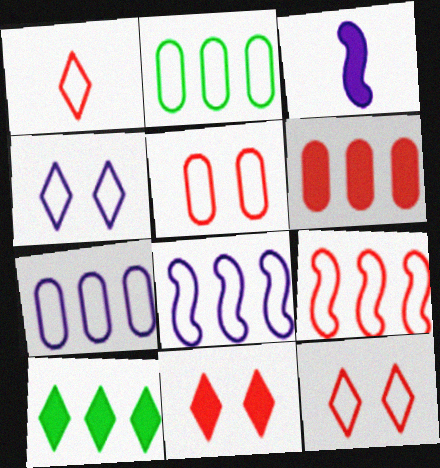[[1, 5, 9]]